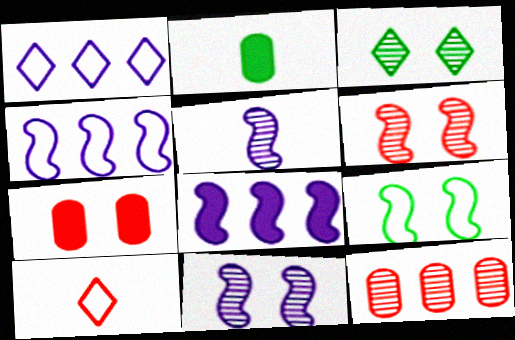[[1, 2, 6], 
[2, 5, 10], 
[3, 5, 12]]